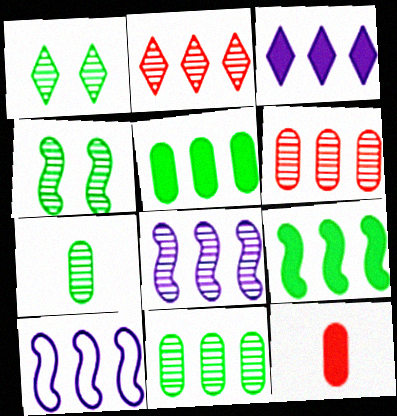[[1, 10, 12], 
[2, 5, 10], 
[2, 8, 11]]